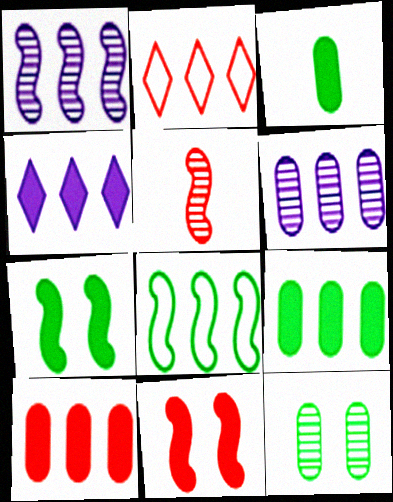[[1, 2, 9], 
[3, 4, 11]]